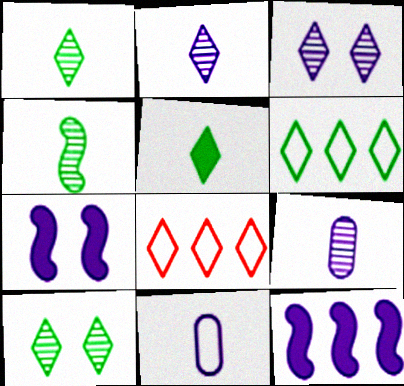[[3, 5, 8], 
[3, 11, 12], 
[5, 6, 10]]